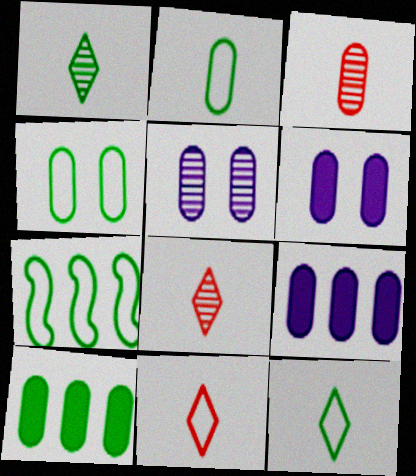[[3, 4, 9], 
[4, 7, 12], 
[6, 7, 8]]